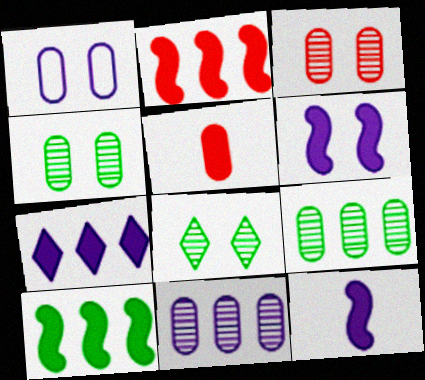[[1, 5, 9]]